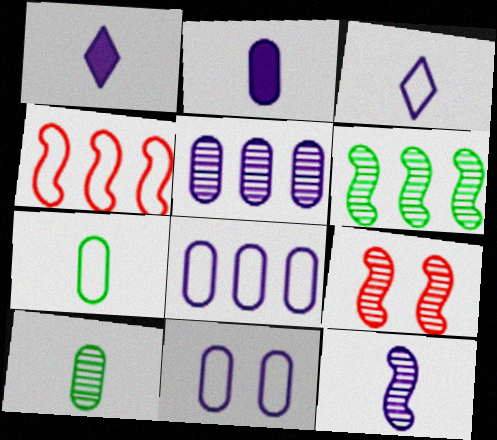[[2, 3, 12], 
[2, 5, 11], 
[6, 9, 12]]